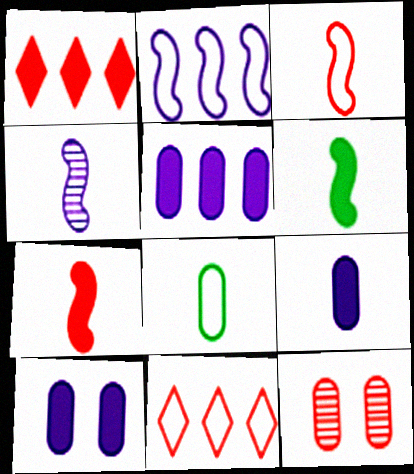[[1, 3, 12], 
[1, 6, 10], 
[3, 4, 6], 
[5, 8, 12], 
[5, 9, 10], 
[7, 11, 12]]